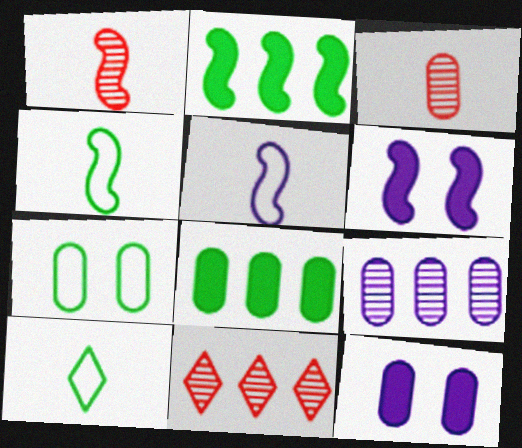[[4, 11, 12]]